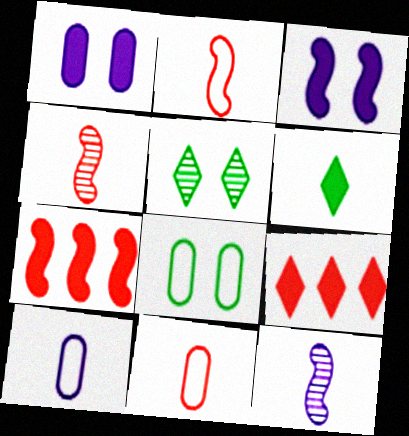[[1, 6, 7], 
[4, 6, 10], 
[5, 7, 10], 
[6, 11, 12], 
[8, 9, 12]]